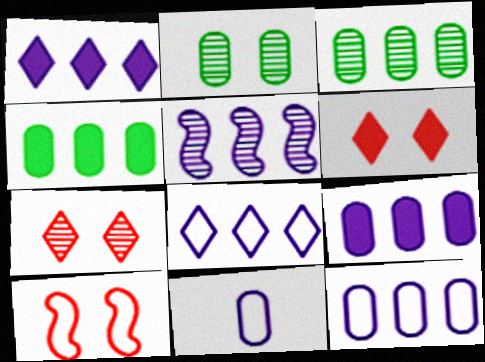[[1, 5, 12], 
[5, 8, 9]]